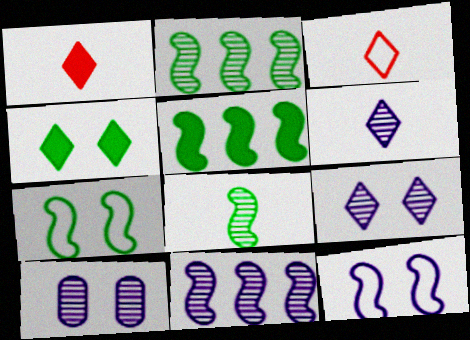[[3, 5, 10], 
[5, 7, 8], 
[6, 10, 11]]